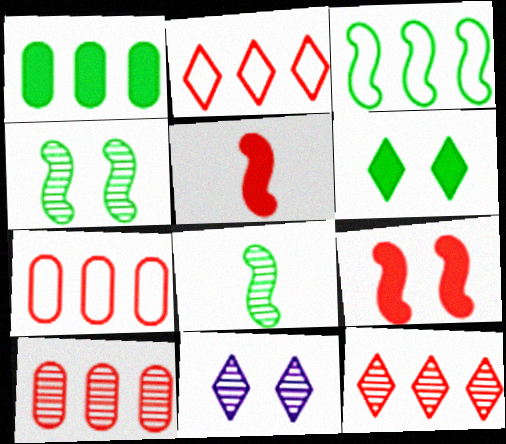[[8, 10, 11]]